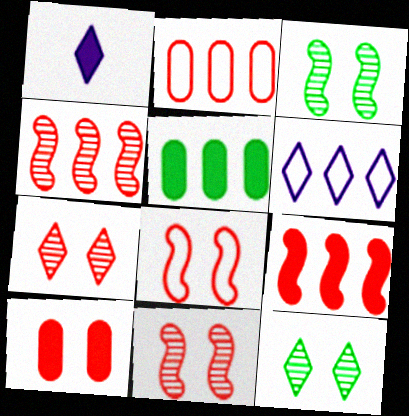[[1, 2, 3], 
[4, 5, 6], 
[7, 8, 10]]